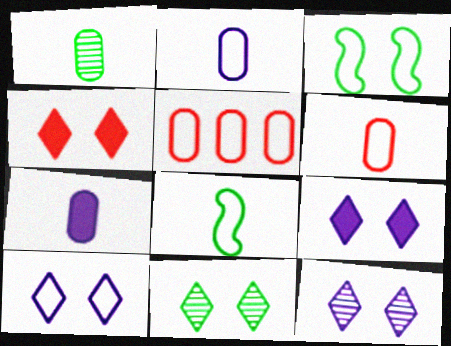[[1, 6, 7], 
[4, 10, 11], 
[5, 8, 10], 
[9, 10, 12]]